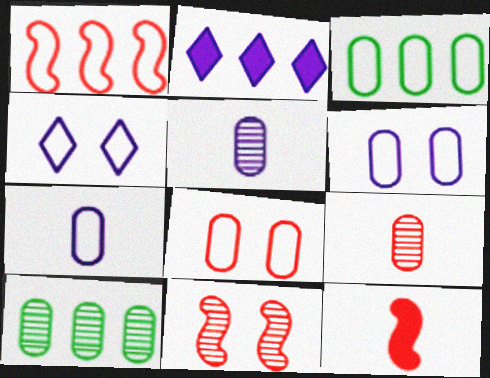[[1, 2, 10], 
[1, 11, 12], 
[3, 7, 8], 
[4, 10, 12]]